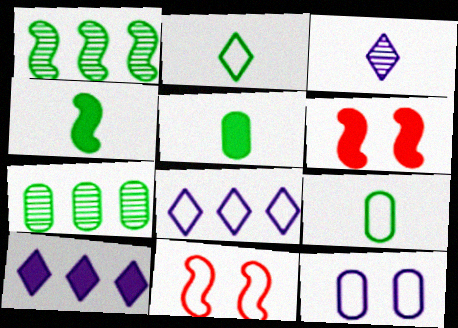[[5, 6, 10], 
[8, 9, 11]]